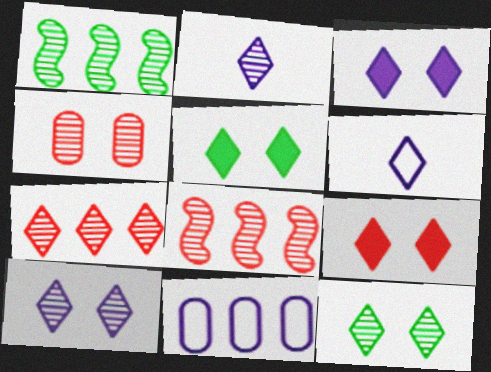[[1, 2, 4], 
[2, 7, 12], 
[3, 5, 9], 
[5, 6, 7]]